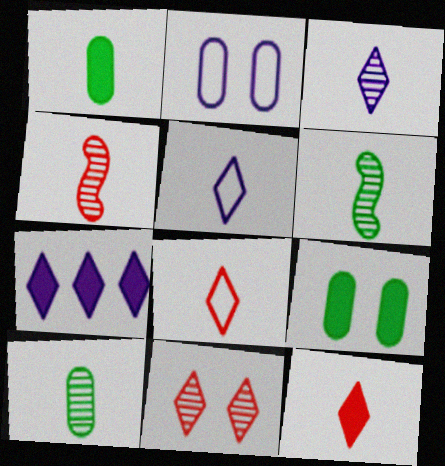[[1, 4, 5], 
[3, 4, 10]]